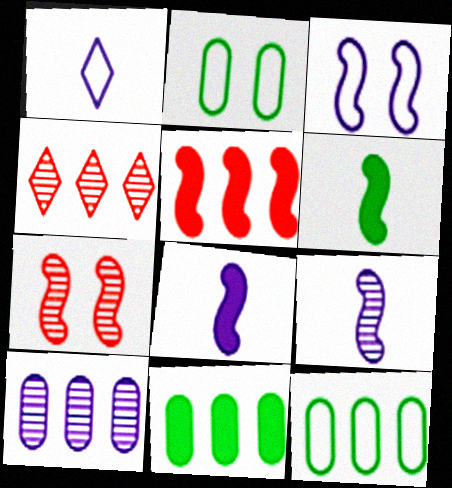[[1, 7, 11], 
[2, 4, 8]]